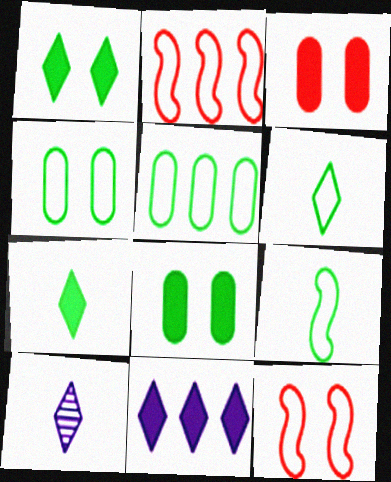[[2, 8, 10]]